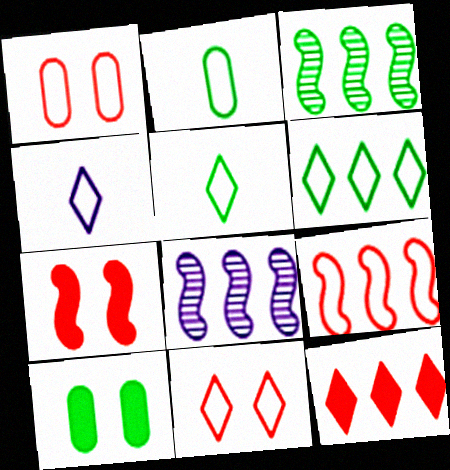[[3, 5, 10], 
[4, 6, 11]]